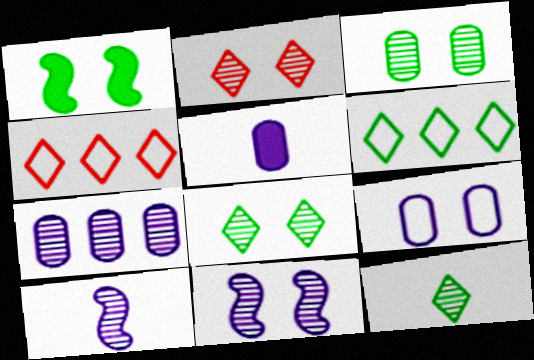[[1, 2, 9], 
[2, 3, 11], 
[5, 7, 9]]